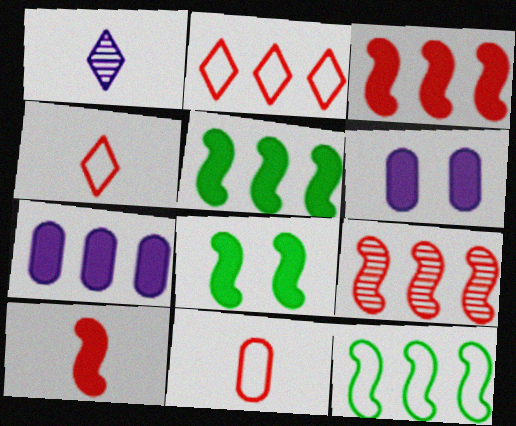[]